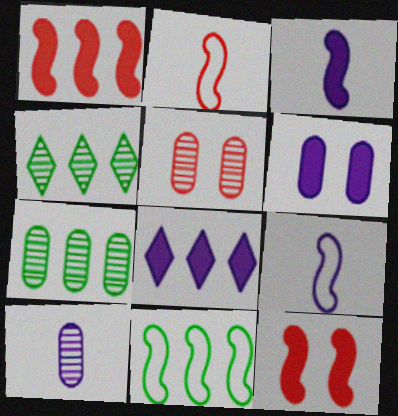[[2, 4, 6], 
[3, 6, 8], 
[5, 7, 10]]